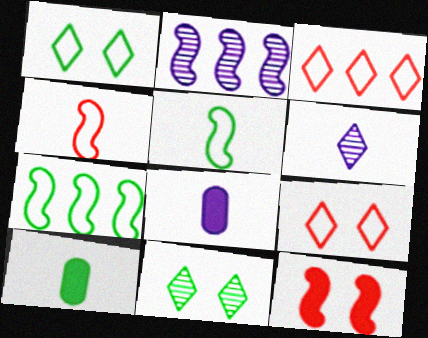[[2, 5, 12], 
[2, 9, 10], 
[4, 6, 10], 
[7, 10, 11]]